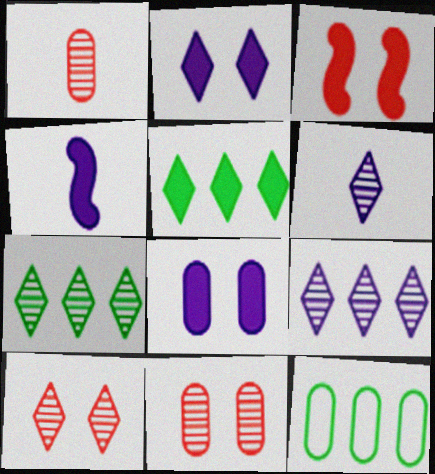[[1, 8, 12], 
[3, 6, 12], 
[4, 10, 12], 
[6, 7, 10]]